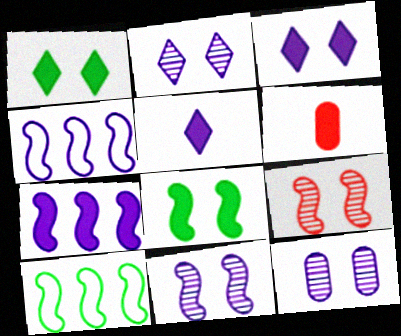[[1, 6, 7], 
[2, 6, 10], 
[2, 11, 12], 
[4, 5, 12]]